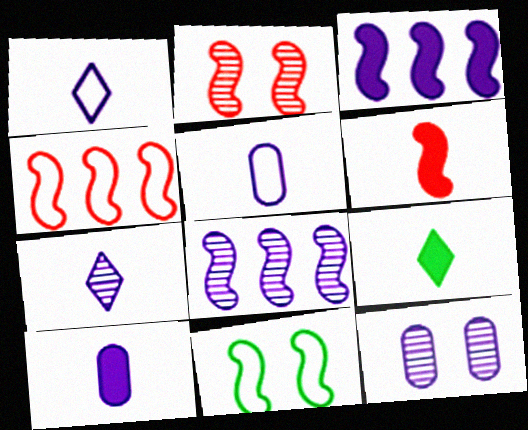[[1, 3, 12], 
[2, 4, 6], 
[4, 9, 12], 
[6, 8, 11], 
[6, 9, 10], 
[7, 8, 12]]